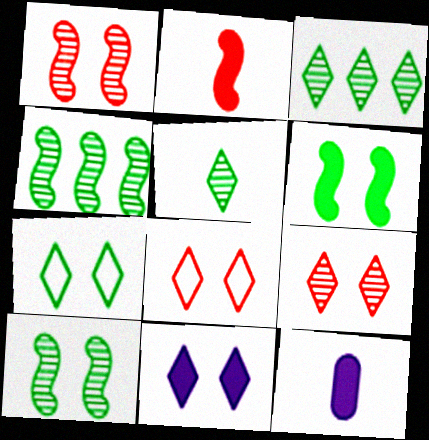[[4, 8, 12], 
[7, 9, 11]]